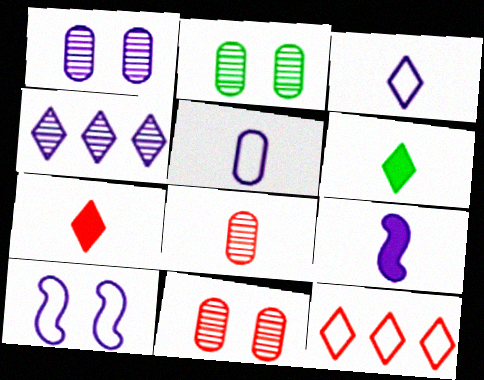[[1, 2, 11], 
[2, 9, 12]]